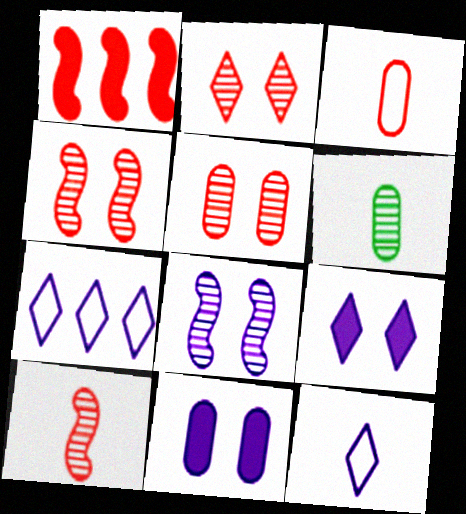[[1, 2, 3], 
[2, 4, 5]]